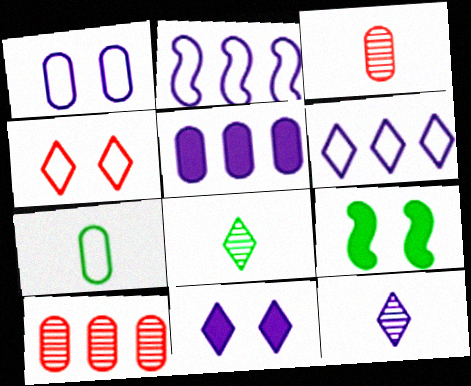[[2, 4, 7], 
[3, 6, 9], 
[6, 11, 12]]